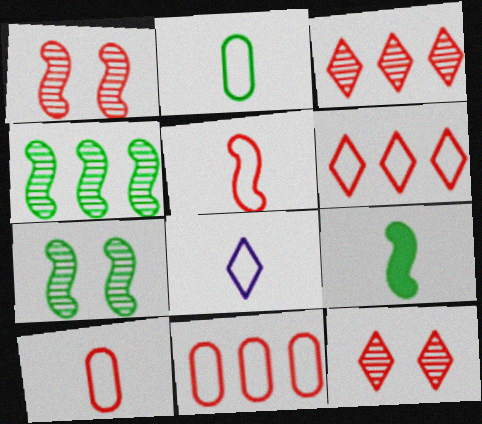[[2, 5, 8]]